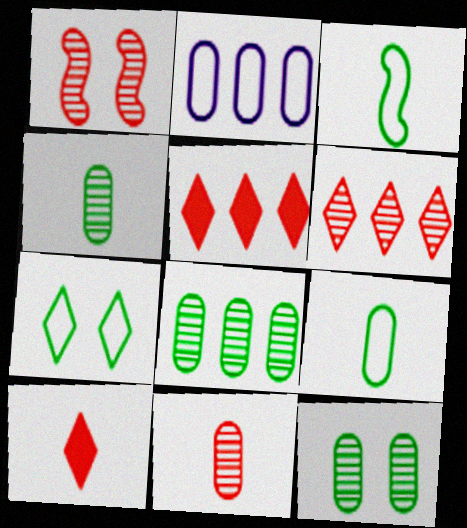[[1, 6, 11], 
[4, 8, 12]]